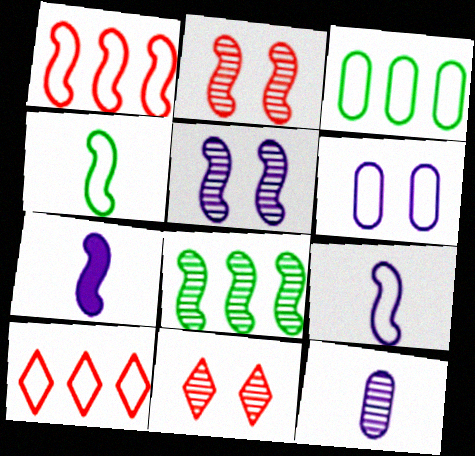[[3, 7, 11], 
[4, 6, 10], 
[8, 11, 12]]